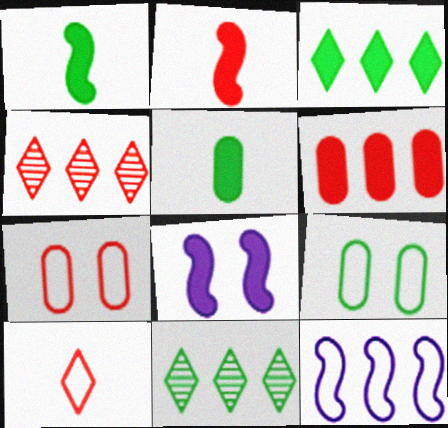[[1, 9, 11], 
[2, 4, 7], 
[6, 11, 12], 
[9, 10, 12]]